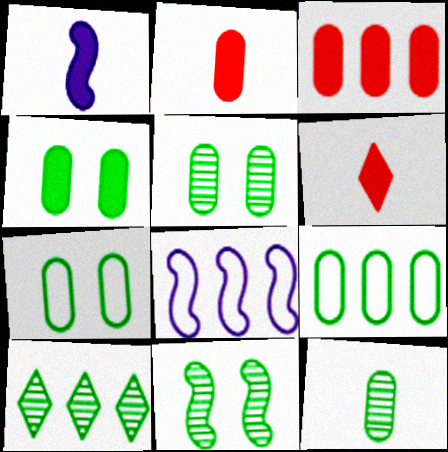[[3, 8, 10], 
[4, 5, 7], 
[4, 9, 12], 
[5, 6, 8], 
[10, 11, 12]]